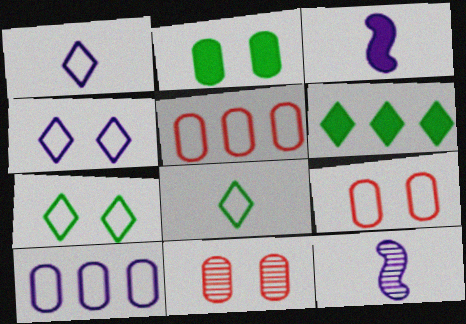[[6, 9, 12]]